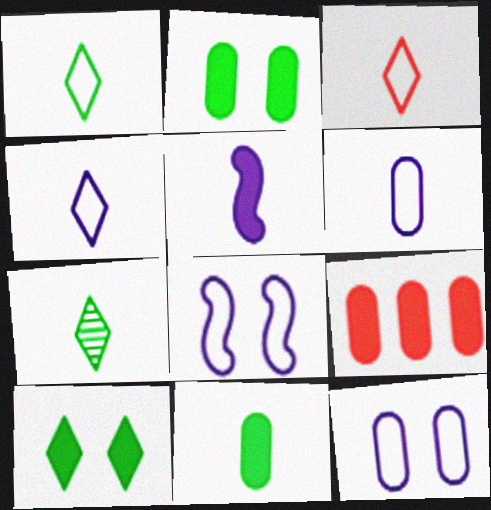[[1, 3, 4], 
[5, 9, 10], 
[7, 8, 9]]